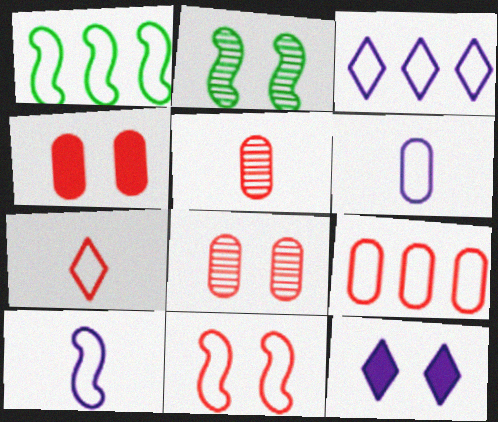[[1, 3, 9], 
[1, 5, 12], 
[1, 10, 11], 
[4, 5, 9], 
[7, 9, 11]]